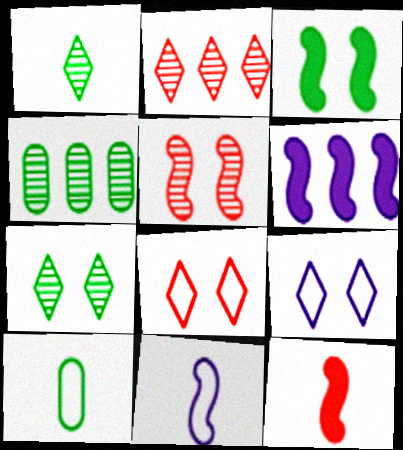[[3, 6, 12], 
[4, 9, 12]]